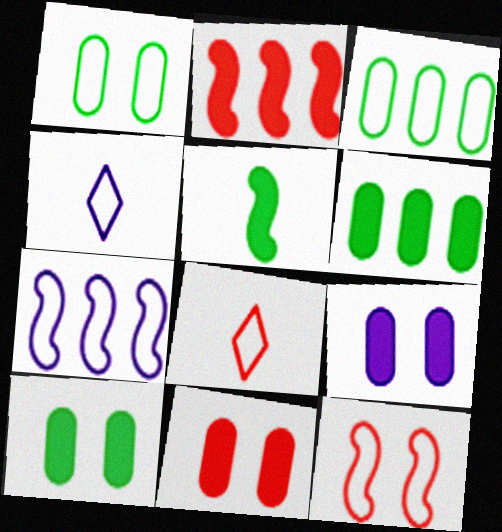[[1, 7, 8], 
[3, 4, 12], 
[9, 10, 11]]